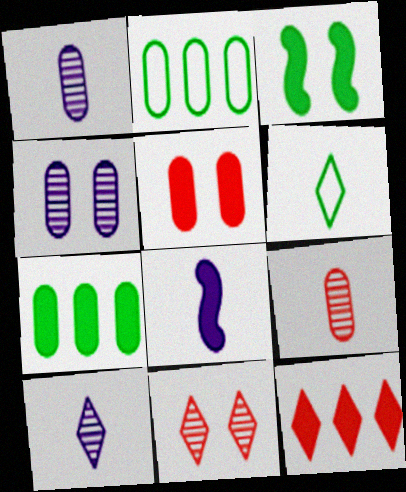[[1, 2, 5], 
[2, 8, 11], 
[6, 8, 9]]